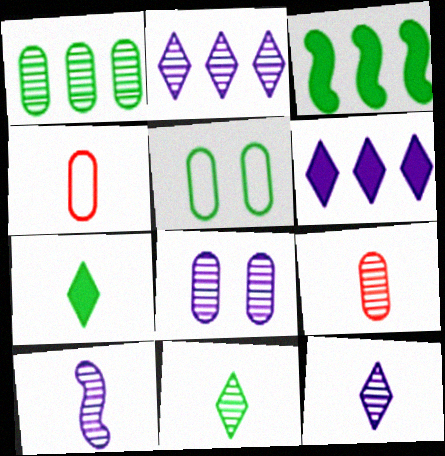[[1, 8, 9], 
[2, 8, 10], 
[3, 5, 11], 
[4, 7, 10], 
[9, 10, 11]]